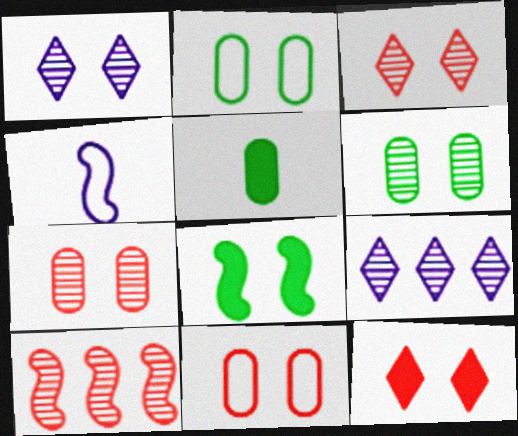[[1, 8, 11], 
[4, 8, 10]]